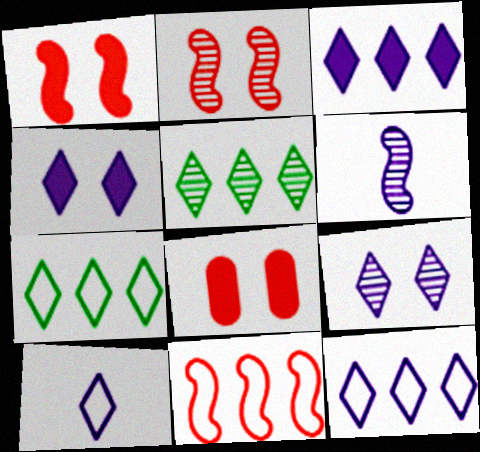[[3, 9, 10], 
[6, 7, 8]]